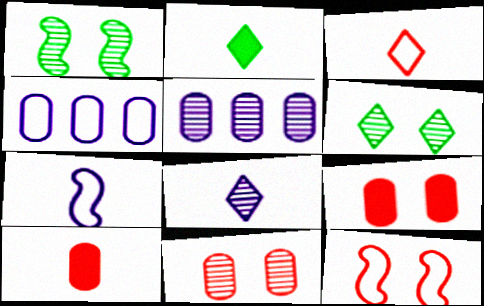[[2, 3, 8], 
[2, 5, 12]]